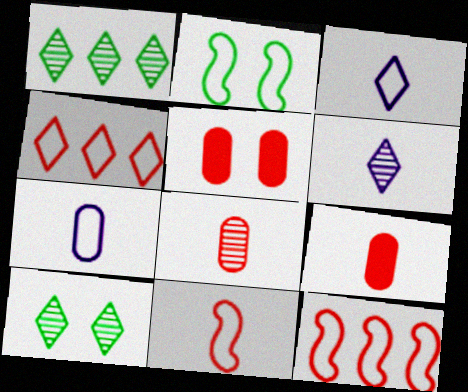[[2, 4, 7]]